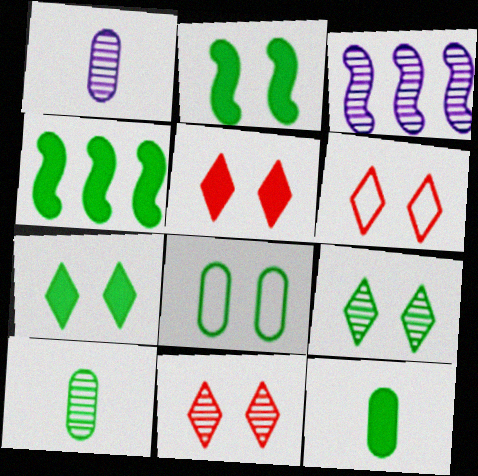[[1, 4, 6], 
[2, 8, 9], 
[3, 6, 12], 
[3, 10, 11], 
[4, 7, 12], 
[5, 6, 11]]